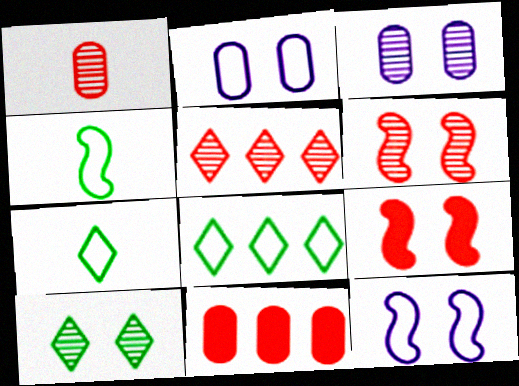[[1, 5, 6], 
[2, 9, 10], 
[3, 6, 10]]